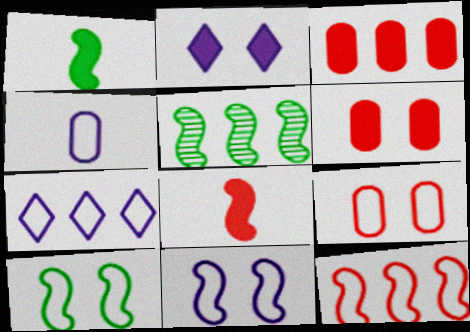[[1, 2, 3], 
[1, 5, 10], 
[3, 5, 7], 
[4, 7, 11], 
[5, 8, 11]]